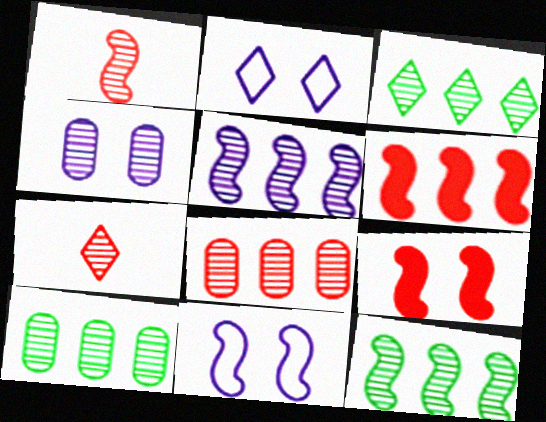[[1, 3, 4], 
[3, 5, 8], 
[3, 10, 12], 
[4, 7, 12]]